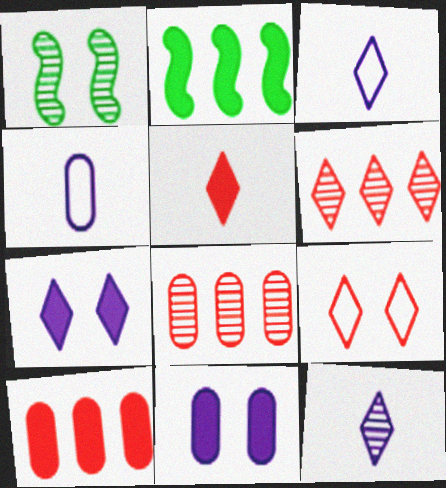[[1, 3, 10], 
[1, 8, 12], 
[1, 9, 11], 
[2, 5, 11], 
[5, 6, 9]]